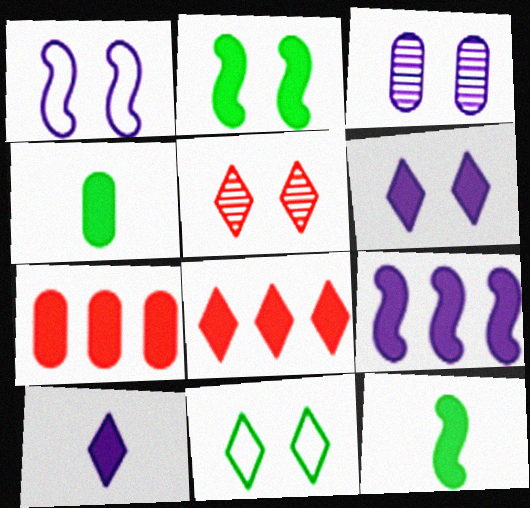[[1, 3, 6], 
[2, 7, 10], 
[5, 6, 11], 
[6, 7, 12]]